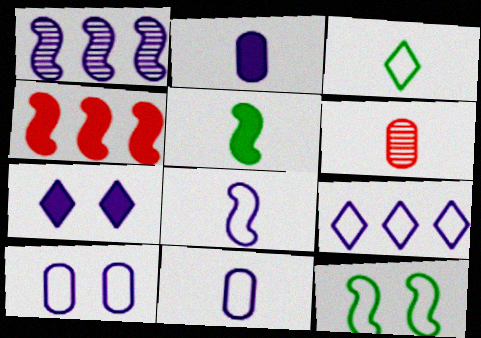[[1, 7, 11], 
[8, 9, 10]]